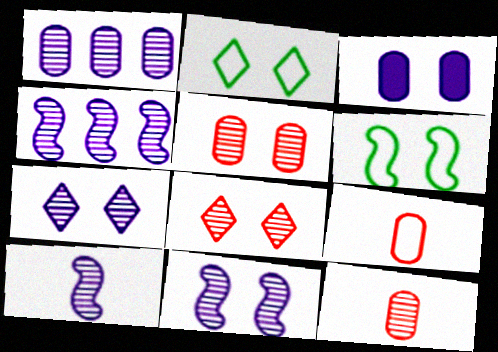[[1, 7, 10], 
[3, 6, 8], 
[4, 10, 11]]